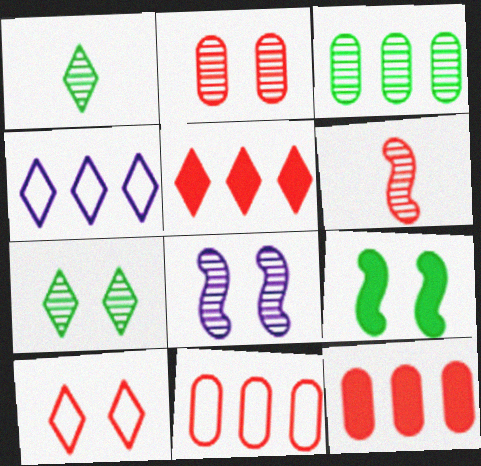[[2, 7, 8], 
[6, 10, 12]]